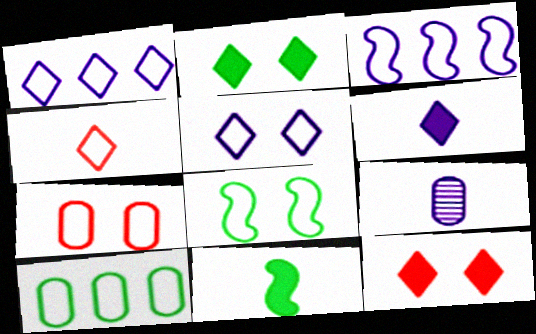[[4, 9, 11], 
[5, 7, 8]]